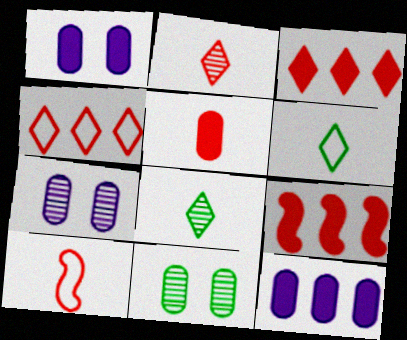[[2, 5, 10], 
[6, 7, 9]]